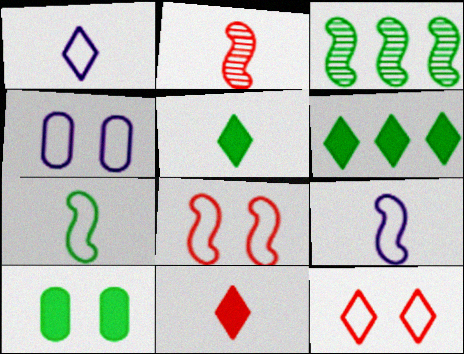[[2, 4, 6], 
[3, 4, 11]]